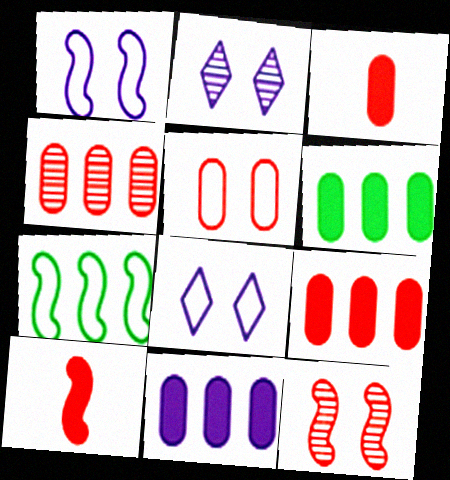[[2, 3, 7], 
[3, 4, 5], 
[6, 9, 11]]